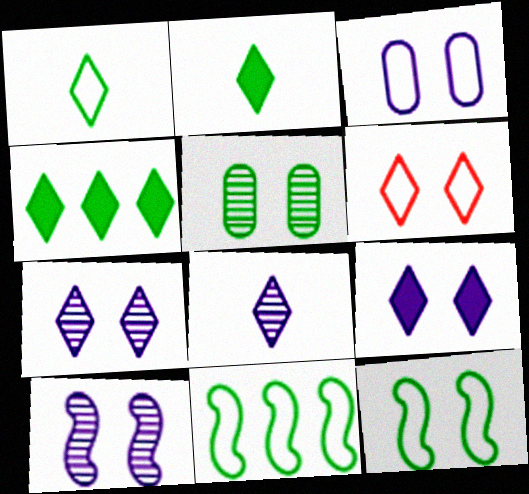[[2, 5, 11], 
[3, 6, 12], 
[3, 9, 10], 
[4, 6, 8]]